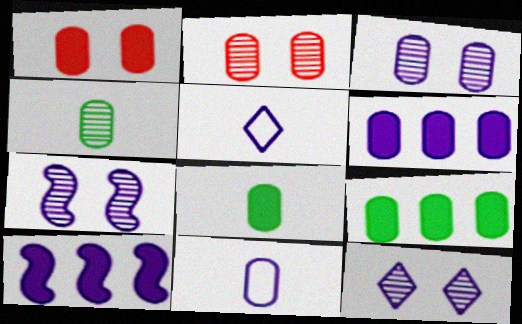[[1, 6, 8], 
[2, 9, 11], 
[3, 5, 10], 
[3, 6, 11], 
[3, 7, 12], 
[5, 6, 7], 
[10, 11, 12]]